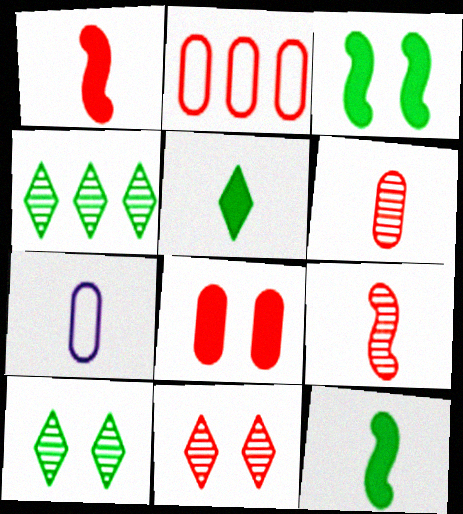[[1, 2, 11], 
[2, 6, 8], 
[5, 7, 9]]